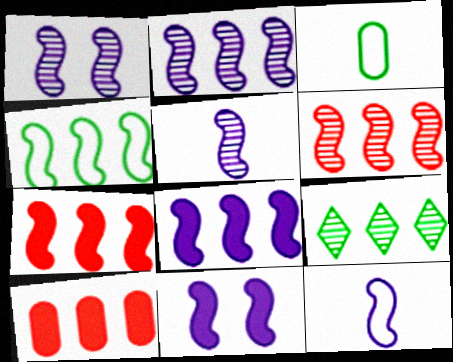[[1, 2, 5], 
[1, 8, 12], 
[2, 4, 7], 
[2, 11, 12], 
[4, 6, 8]]